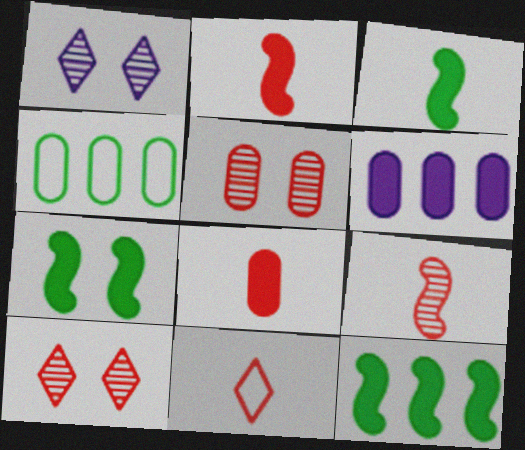[[1, 2, 4], 
[3, 7, 12], 
[8, 9, 11]]